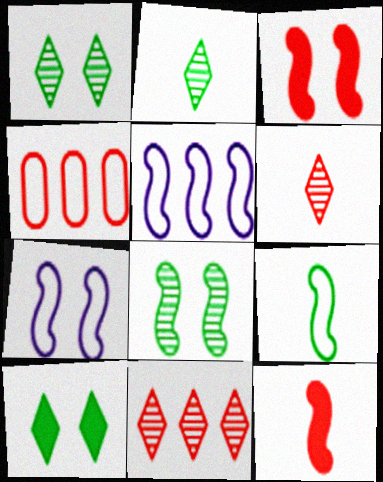[[3, 4, 6], 
[3, 7, 8], 
[5, 8, 12]]